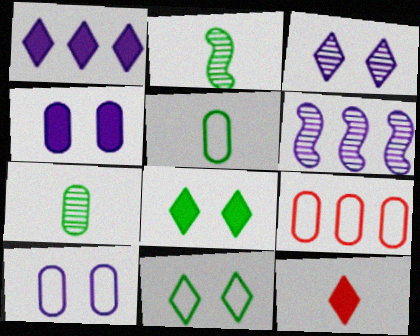[[1, 8, 12], 
[4, 7, 9], 
[5, 9, 10]]